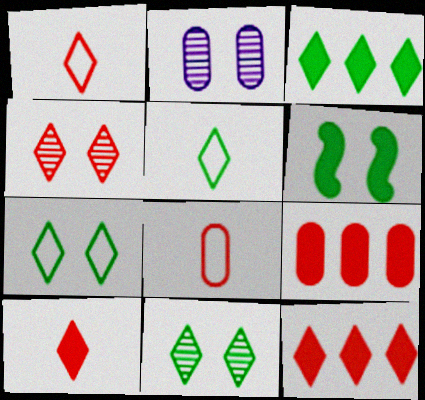[[1, 4, 12], 
[3, 5, 11]]